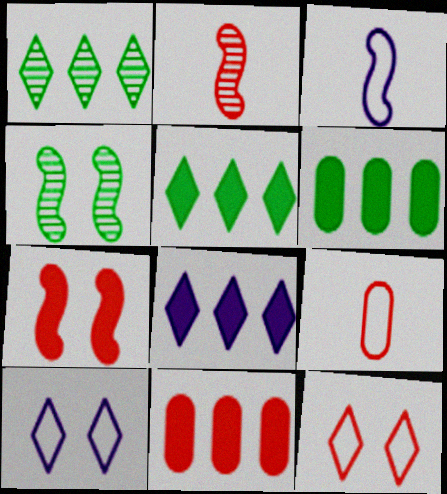[[2, 6, 10], 
[2, 11, 12], 
[4, 8, 9]]